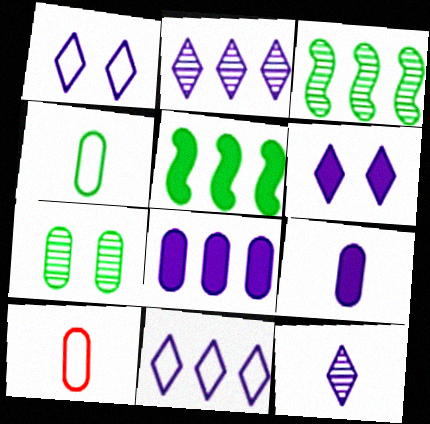[[3, 6, 10], 
[6, 11, 12], 
[7, 8, 10]]